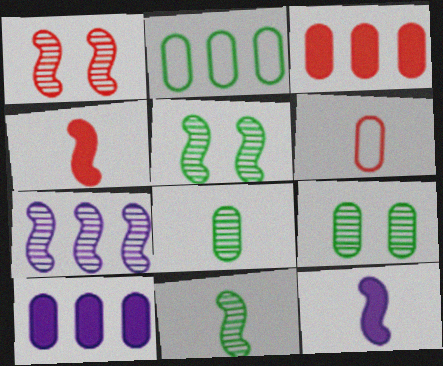[[1, 7, 11], 
[6, 9, 10]]